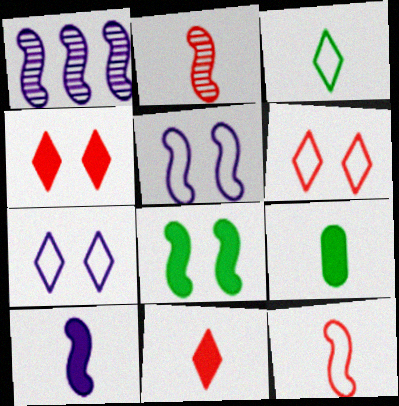[[1, 5, 10], 
[1, 6, 9], 
[1, 8, 12], 
[9, 10, 11]]